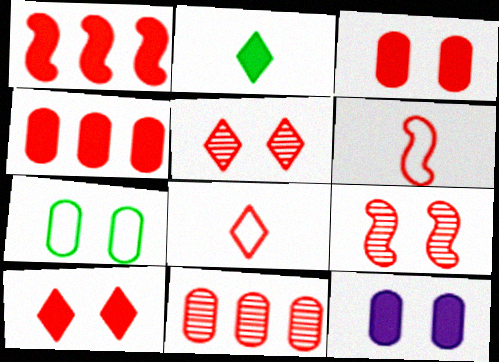[[1, 2, 12], 
[1, 6, 9], 
[4, 5, 6], 
[4, 8, 9], 
[6, 10, 11]]